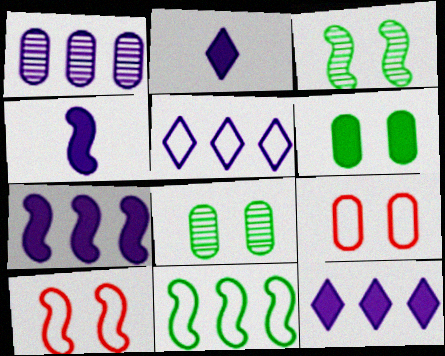[[1, 5, 7]]